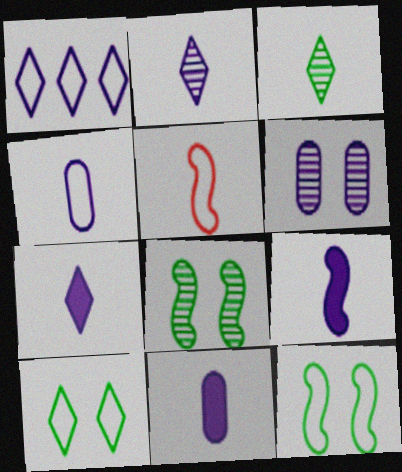[[1, 6, 9], 
[2, 4, 9], 
[3, 5, 11], 
[7, 9, 11]]